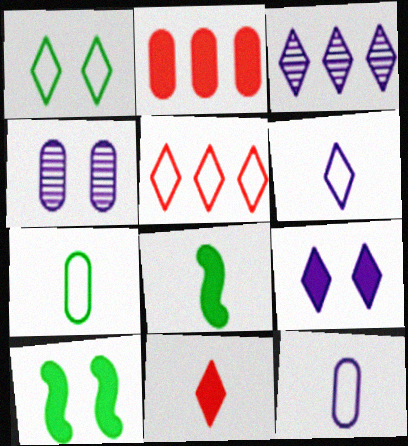[[1, 3, 11], 
[1, 5, 6], 
[2, 4, 7], 
[2, 8, 9], 
[3, 6, 9], 
[4, 5, 8]]